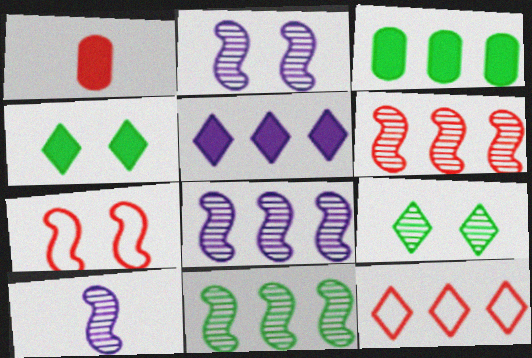[[2, 8, 10], 
[3, 8, 12], 
[6, 8, 11]]